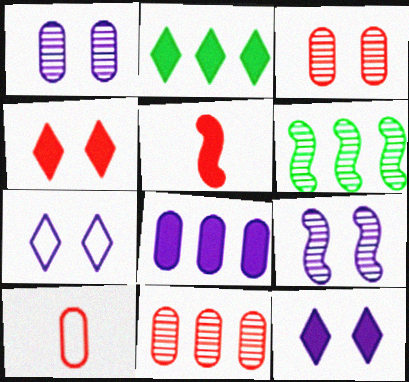[[2, 9, 10], 
[6, 10, 12]]